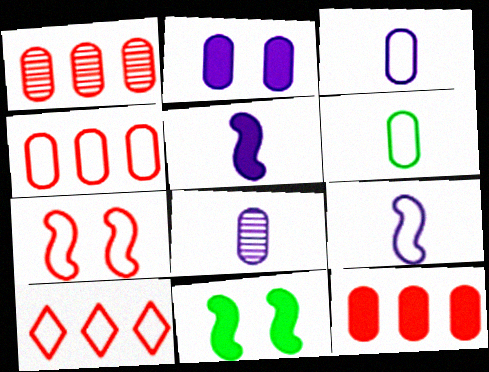[[1, 2, 6], 
[1, 4, 12], 
[8, 10, 11]]